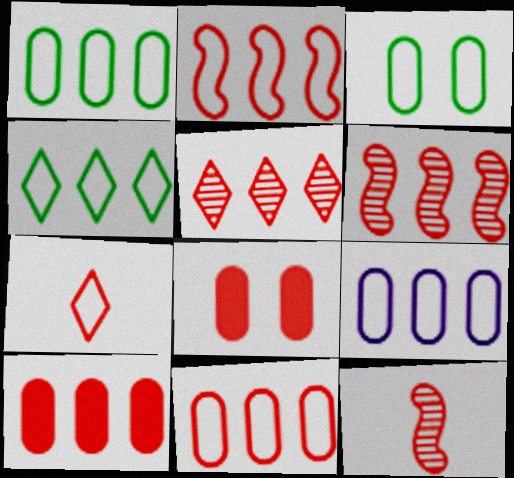[[1, 9, 11], 
[2, 4, 9], 
[2, 5, 10], 
[6, 7, 8]]